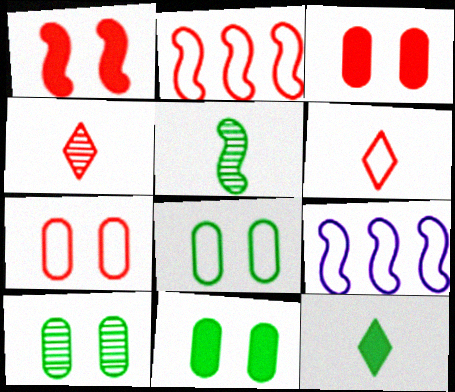[[1, 5, 9], 
[2, 3, 4], 
[2, 6, 7], 
[4, 9, 11], 
[6, 8, 9], 
[8, 10, 11]]